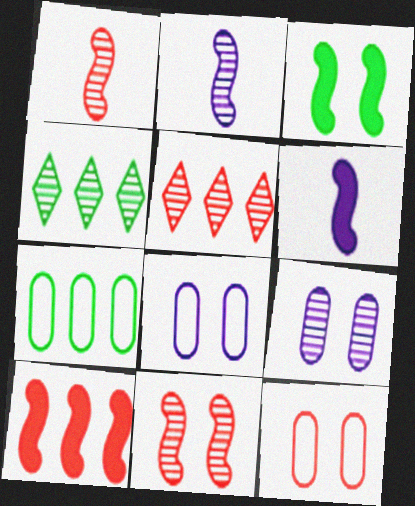[[1, 4, 9], 
[3, 6, 10], 
[4, 6, 12]]